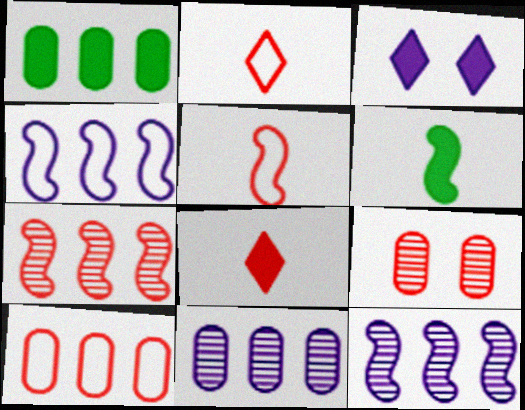[[1, 10, 11]]